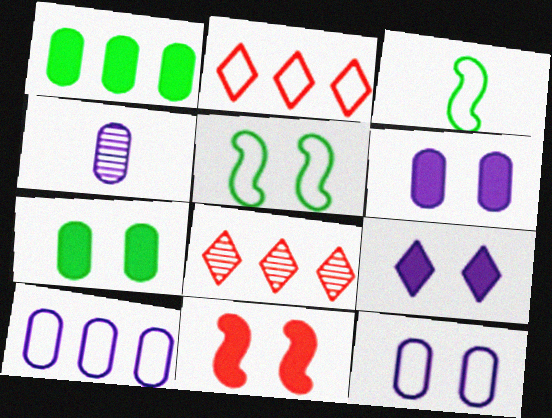[[2, 3, 12], 
[3, 6, 8], 
[4, 6, 10], 
[7, 9, 11]]